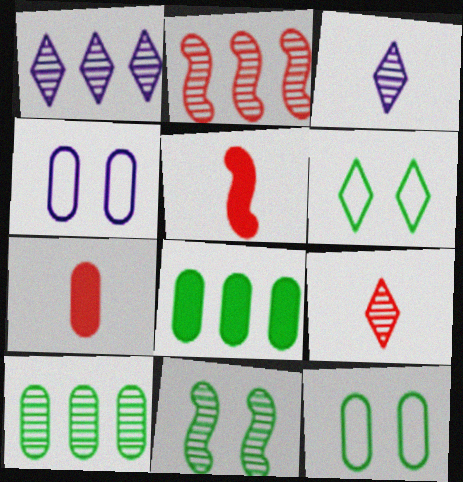[[1, 2, 10], 
[1, 5, 12], 
[4, 7, 10]]